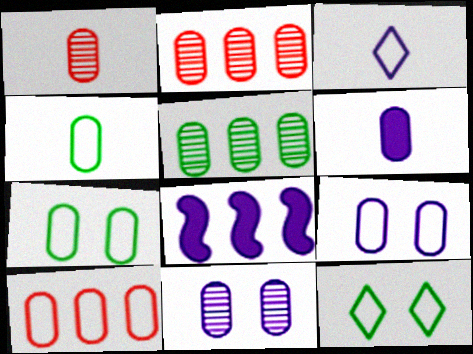[[1, 4, 6], 
[1, 5, 11], 
[1, 8, 12], 
[2, 6, 7], 
[3, 8, 11], 
[4, 9, 10]]